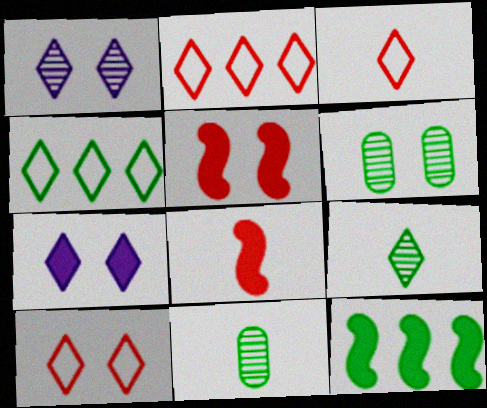[[2, 3, 10], 
[2, 7, 9]]